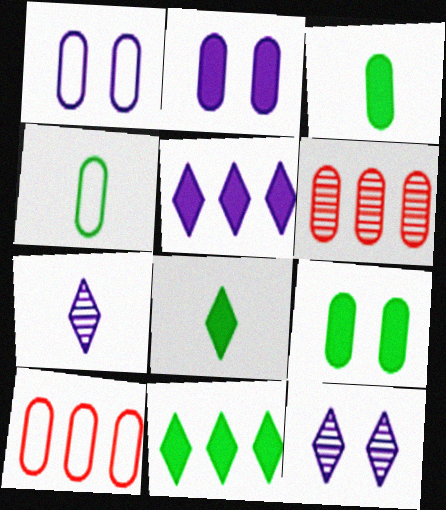[[1, 3, 6], 
[1, 4, 10], 
[2, 4, 6]]